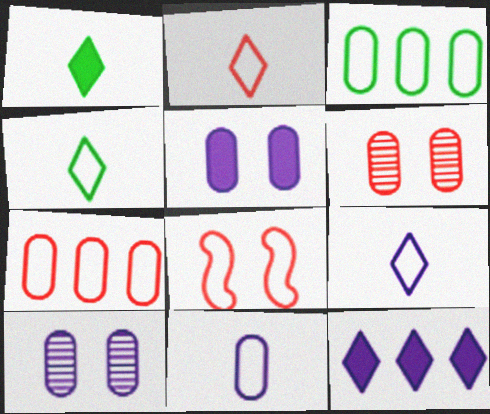[[2, 4, 9], 
[2, 7, 8], 
[3, 8, 9]]